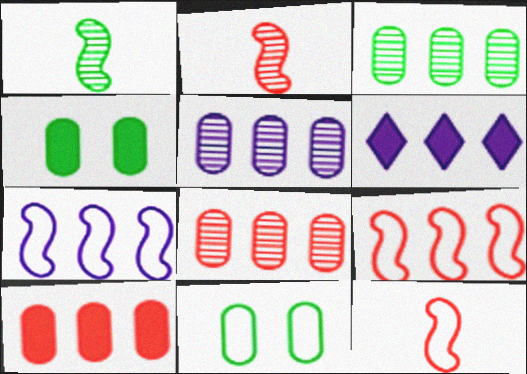[[2, 6, 11], 
[3, 5, 8], 
[3, 6, 9], 
[5, 6, 7]]